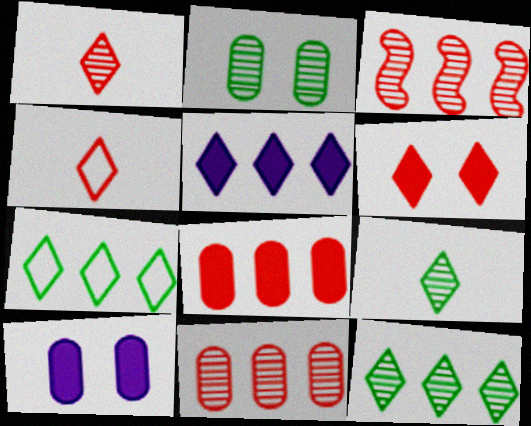[]